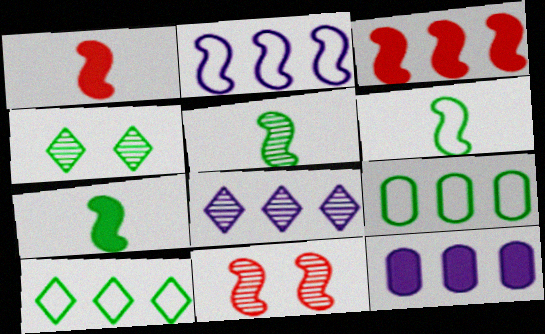[[2, 7, 11], 
[2, 8, 12], 
[3, 8, 9], 
[4, 7, 9], 
[5, 6, 7]]